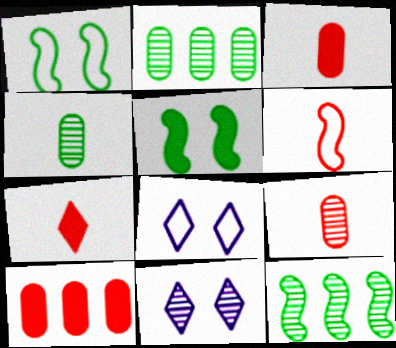[[3, 8, 12], 
[6, 7, 9], 
[9, 11, 12]]